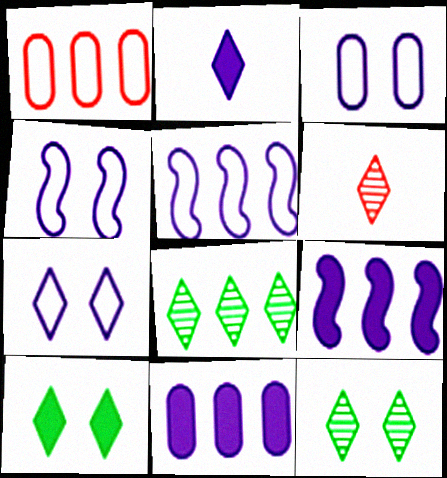[[1, 8, 9], 
[3, 4, 7]]